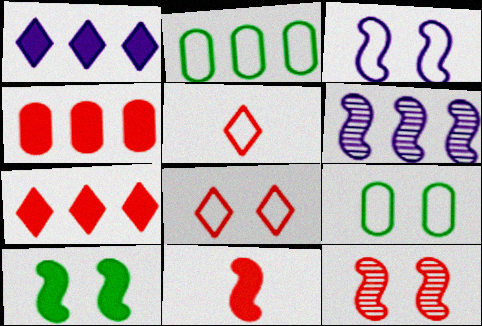[[2, 3, 5], 
[2, 6, 7], 
[3, 8, 9], 
[3, 10, 12], 
[4, 5, 12]]